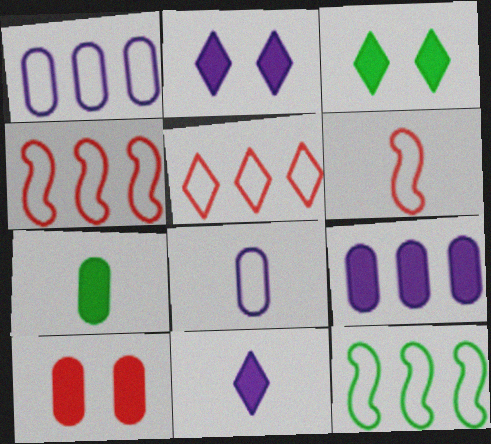[[1, 5, 12], 
[7, 9, 10]]